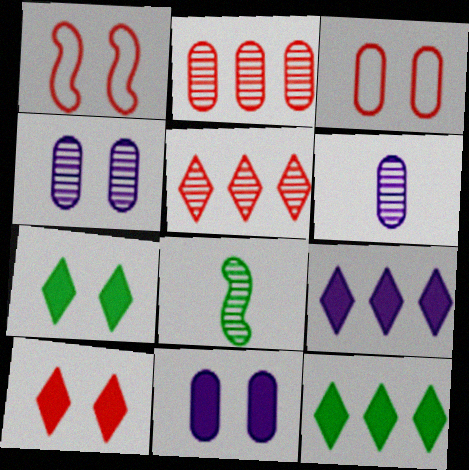[[1, 4, 7], 
[1, 6, 12], 
[3, 8, 9], 
[4, 5, 8]]